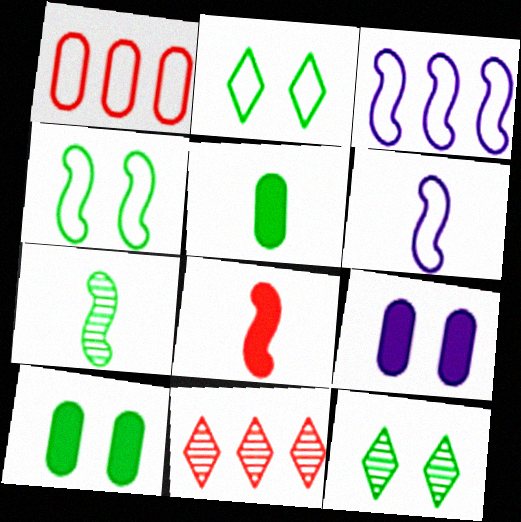[[1, 2, 6], 
[4, 10, 12], 
[6, 7, 8], 
[6, 10, 11]]